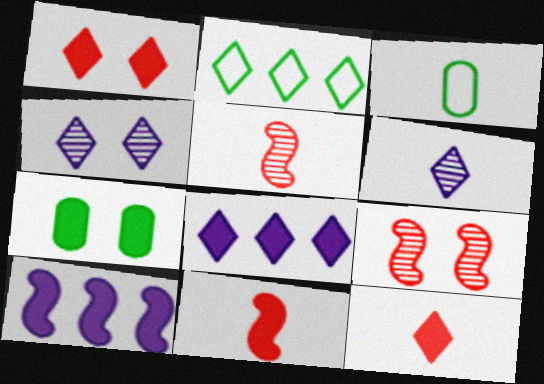[[1, 2, 6], 
[2, 4, 12], 
[3, 6, 11], 
[3, 8, 9], 
[7, 8, 11], 
[7, 10, 12]]